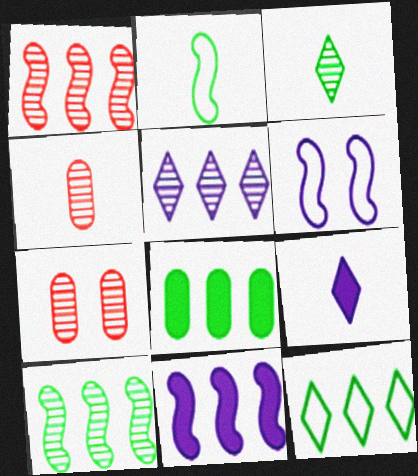[[2, 4, 9], 
[8, 10, 12]]